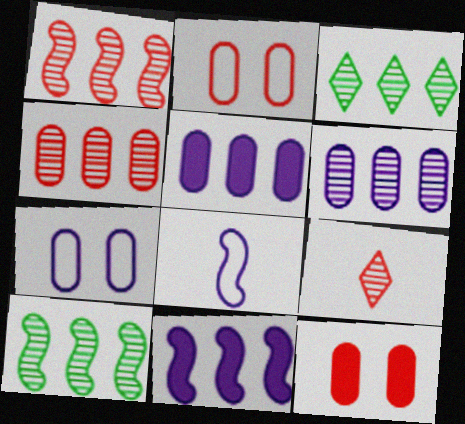[[1, 3, 6], 
[3, 8, 12]]